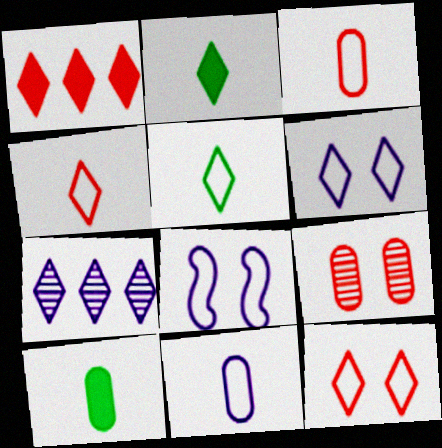[[2, 7, 12]]